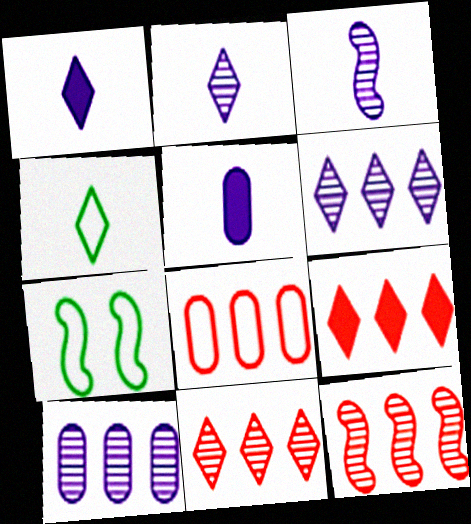[[5, 7, 11], 
[8, 9, 12]]